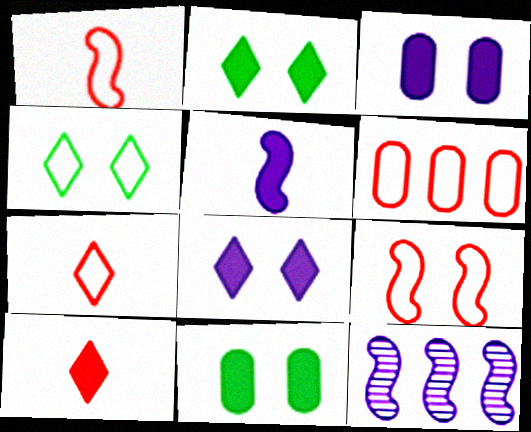[[6, 7, 9], 
[7, 11, 12]]